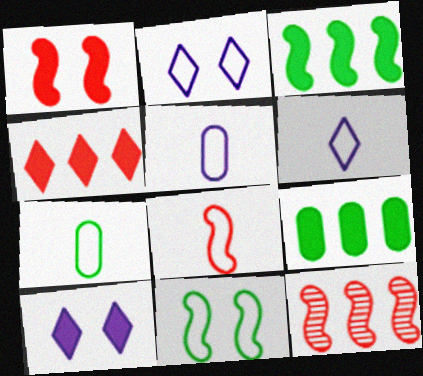[[1, 8, 12], 
[6, 7, 8], 
[7, 10, 12]]